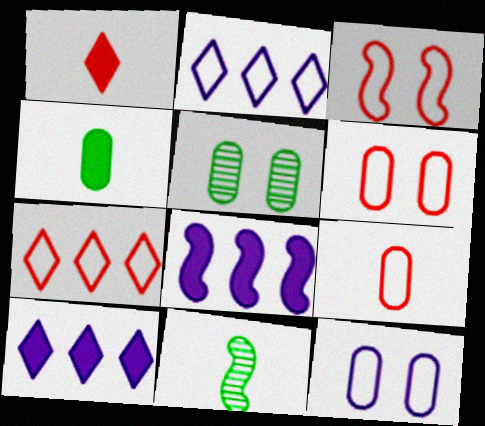[[3, 7, 9], 
[3, 8, 11], 
[6, 10, 11]]